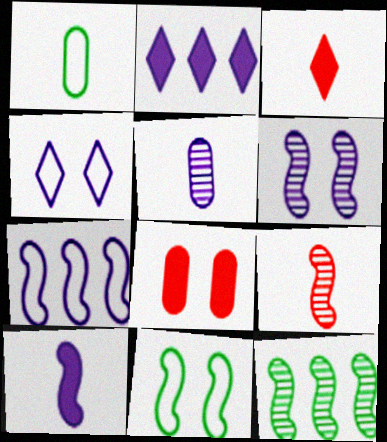[[6, 7, 10], 
[6, 9, 12]]